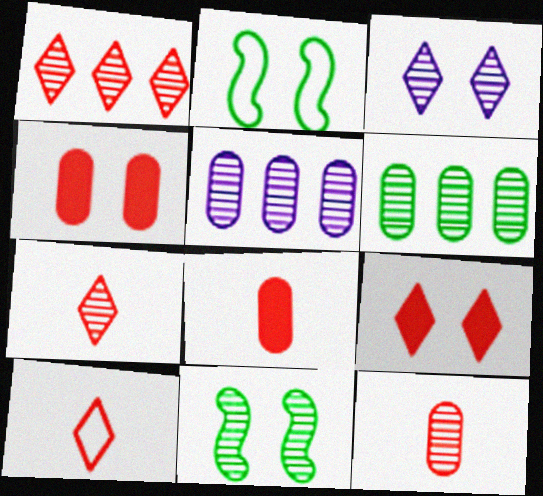[[1, 9, 10], 
[2, 3, 4], 
[5, 7, 11]]